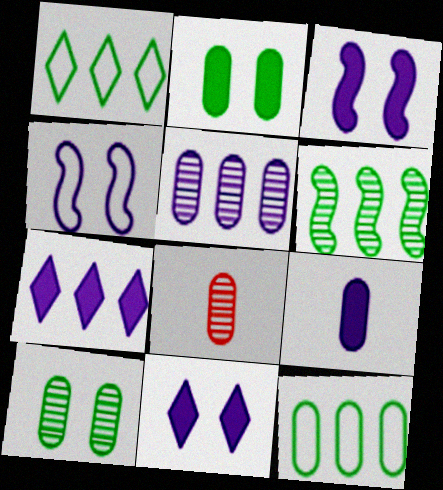[[1, 3, 8], 
[3, 7, 9], 
[5, 8, 10]]